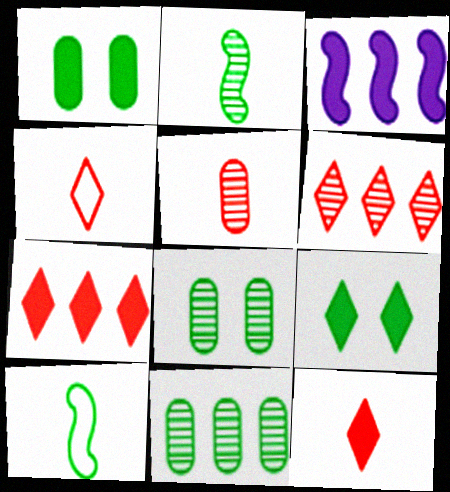[[1, 3, 12], 
[3, 4, 8], 
[9, 10, 11]]